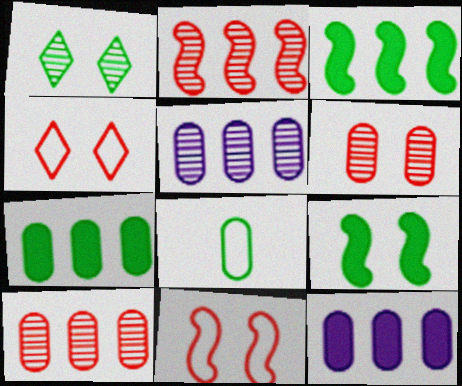[[1, 3, 8], 
[6, 8, 12]]